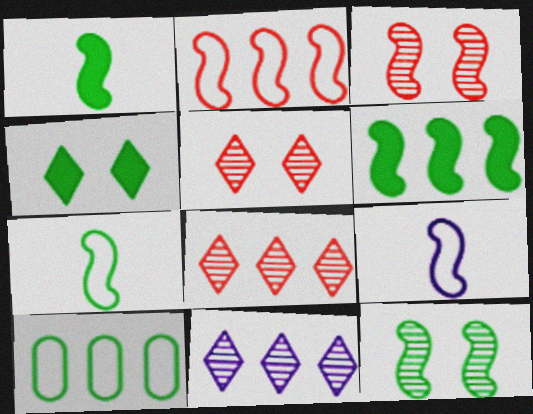[[3, 6, 9], 
[6, 7, 12]]